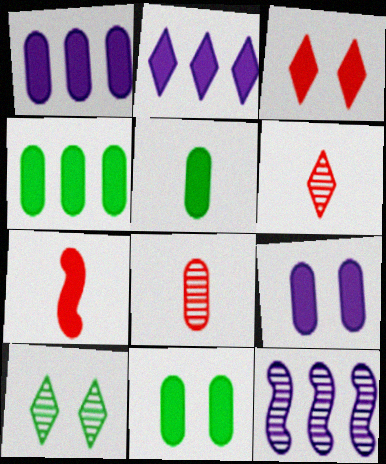[[2, 7, 11], 
[4, 5, 11], 
[8, 10, 12]]